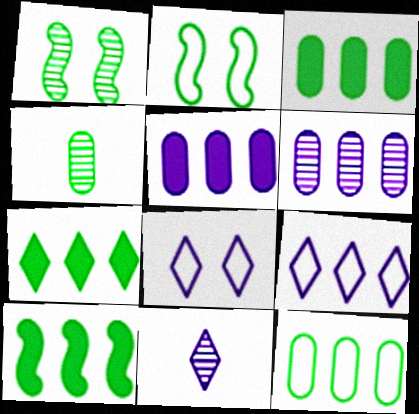[[2, 4, 7], 
[3, 7, 10]]